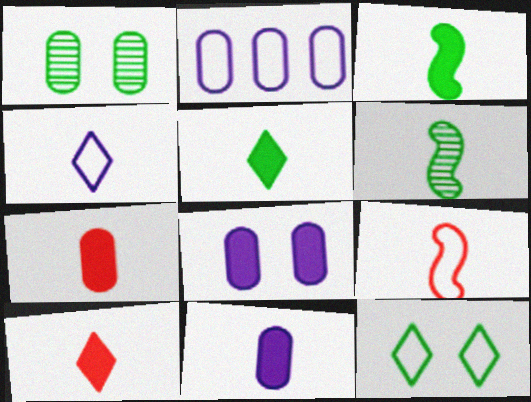[[1, 2, 7], 
[2, 9, 12], 
[3, 10, 11], 
[4, 6, 7]]